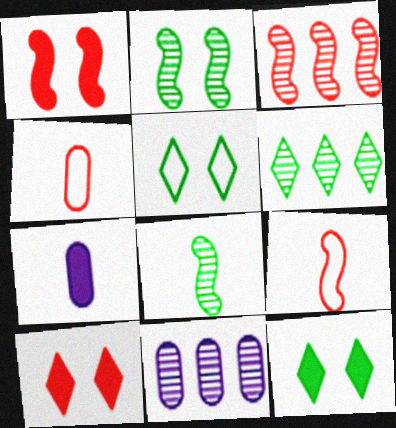[[1, 3, 9], 
[3, 4, 10], 
[3, 5, 7], 
[3, 6, 11], 
[9, 11, 12]]